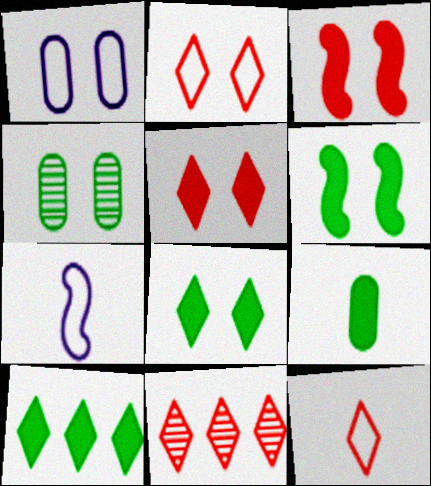[[5, 11, 12], 
[6, 9, 10]]